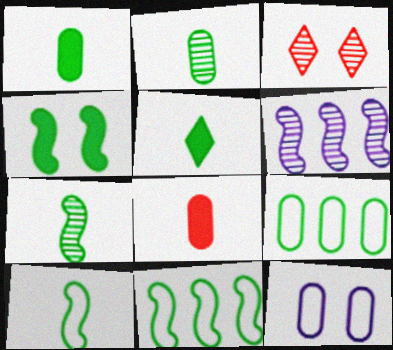[[2, 3, 6], 
[2, 5, 10], 
[3, 4, 12], 
[4, 7, 11]]